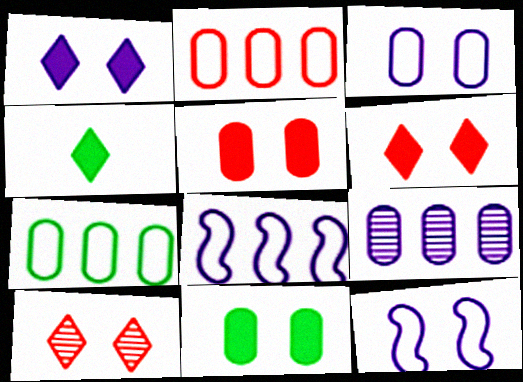[[10, 11, 12]]